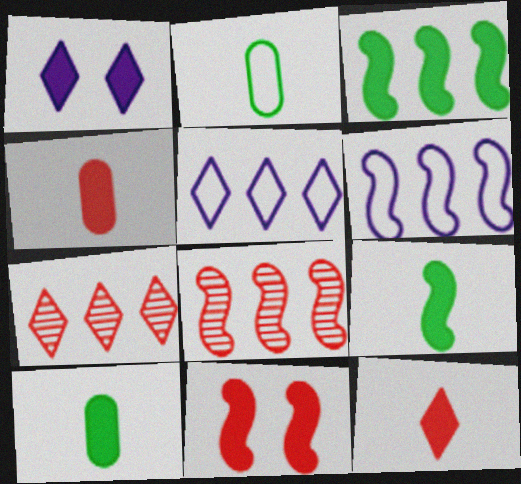[[1, 2, 8], 
[1, 3, 4], 
[3, 6, 8]]